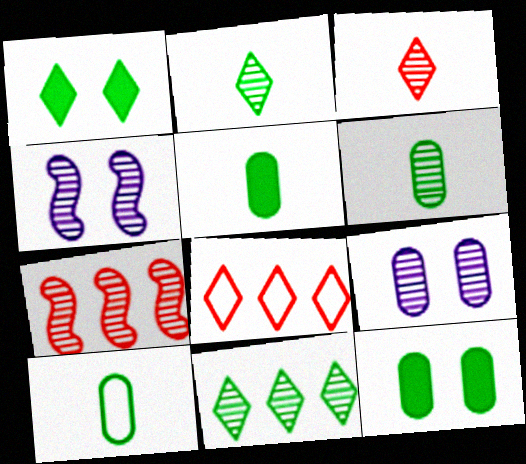[[2, 7, 9], 
[4, 5, 8], 
[5, 6, 10]]